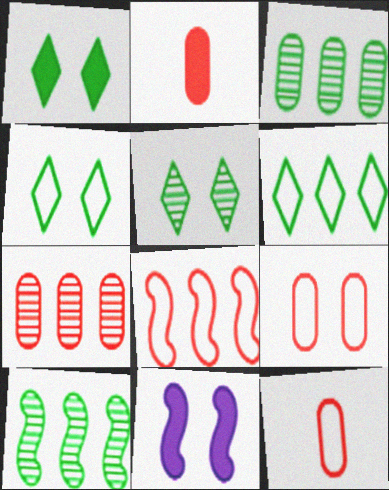[[1, 4, 5], 
[2, 7, 9], 
[5, 9, 11]]